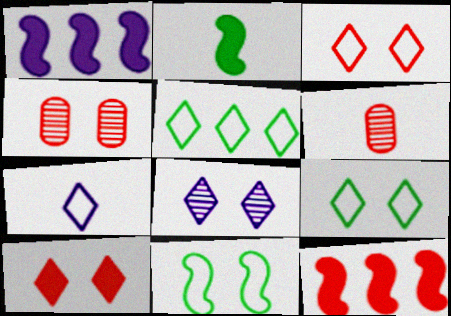[[1, 6, 9], 
[2, 6, 7], 
[3, 5, 7], 
[3, 6, 12], 
[8, 9, 10]]